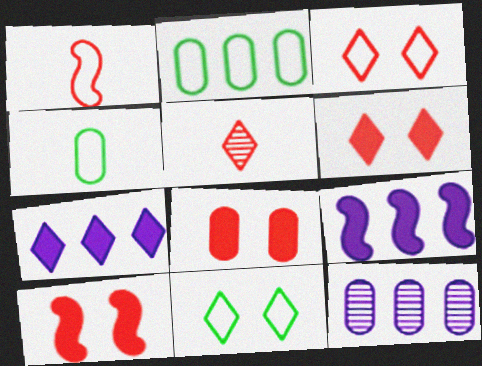[[4, 8, 12], 
[5, 7, 11], 
[6, 8, 10]]